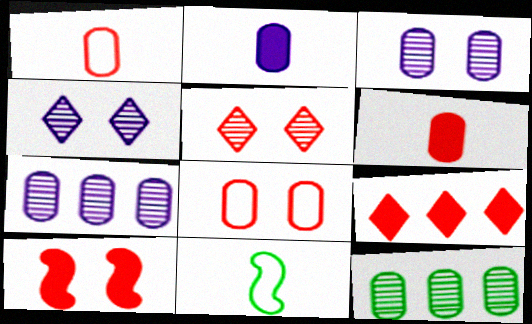[[2, 8, 12], 
[3, 9, 11], 
[5, 8, 10], 
[6, 9, 10]]